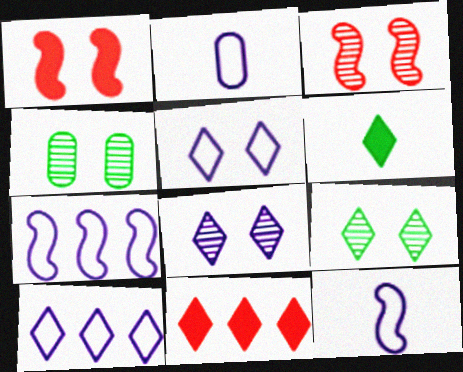[[1, 4, 5], 
[2, 5, 7], 
[3, 4, 8], 
[4, 11, 12]]